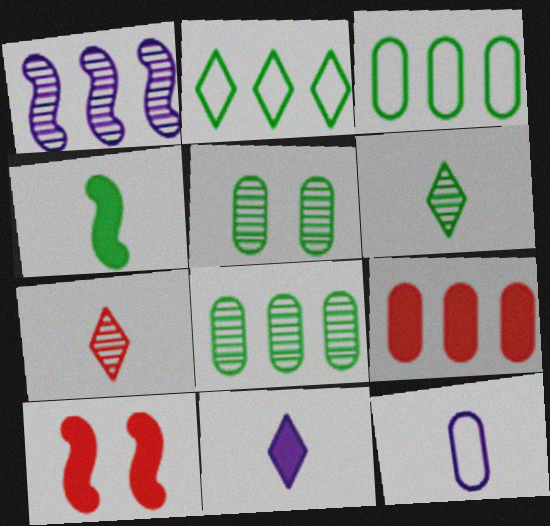[[1, 2, 9], 
[1, 5, 7], 
[2, 4, 5], 
[4, 7, 12], 
[5, 9, 12]]